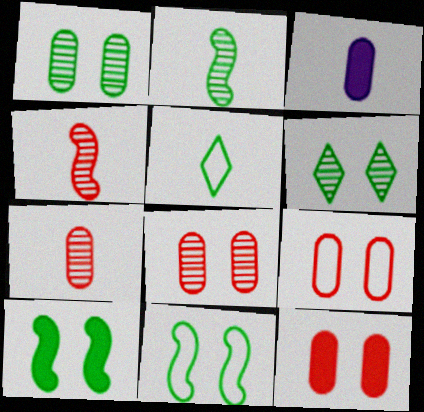[[3, 4, 5], 
[8, 9, 12]]